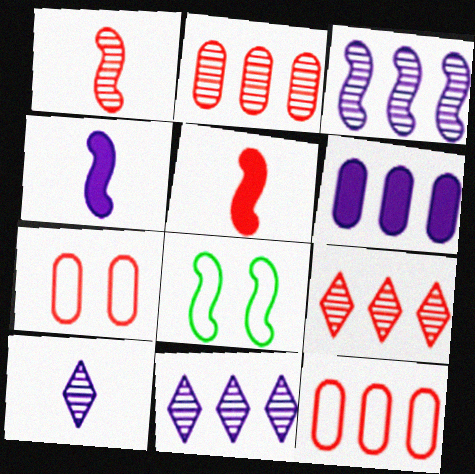[[3, 5, 8], 
[5, 7, 9]]